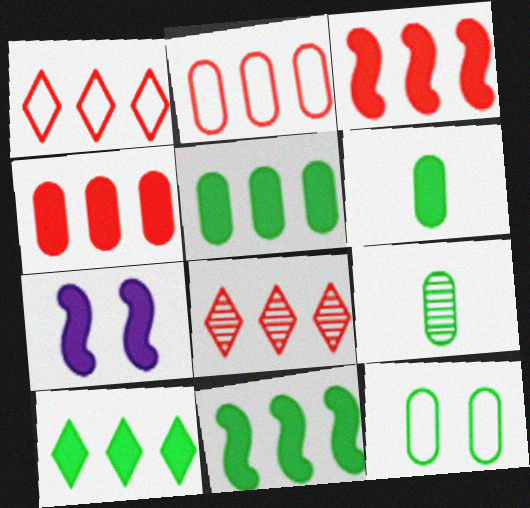[[1, 7, 9], 
[2, 3, 8], 
[5, 9, 12], 
[5, 10, 11]]